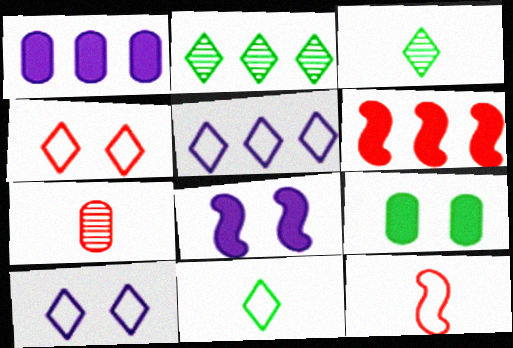[[4, 5, 11], 
[4, 6, 7]]